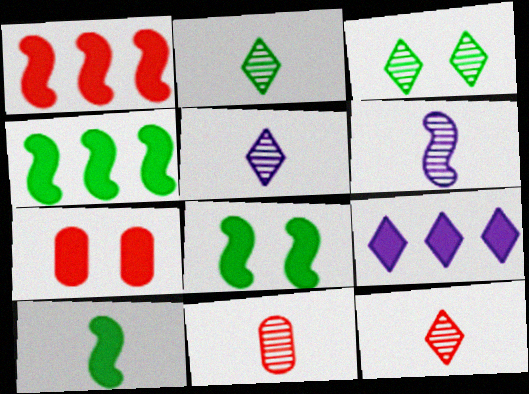[[2, 5, 12], 
[2, 6, 11], 
[4, 8, 10], 
[7, 9, 10]]